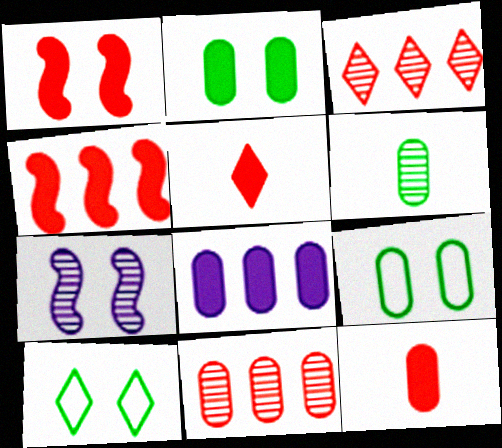[[2, 8, 12], 
[3, 6, 7]]